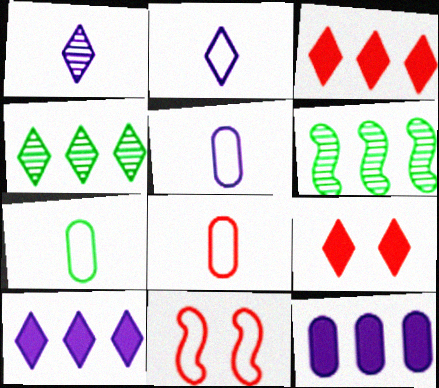[[2, 4, 9], 
[5, 6, 9], 
[5, 7, 8]]